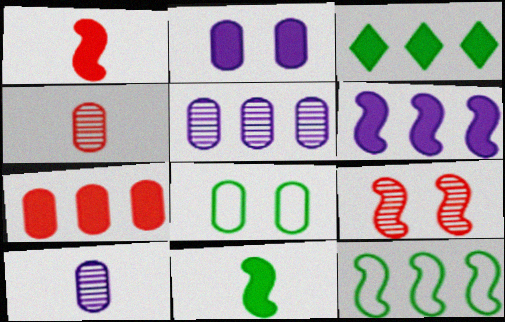[[1, 2, 3], 
[3, 6, 7], 
[7, 8, 10]]